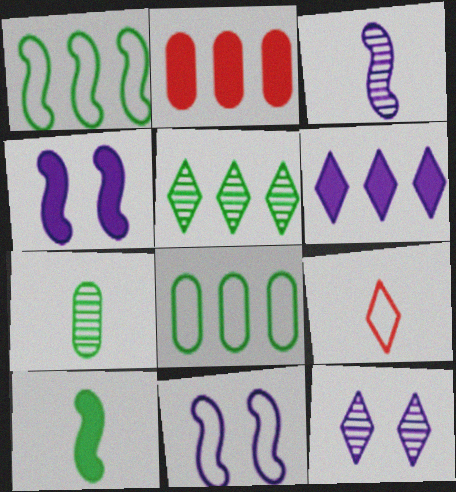[[8, 9, 11]]